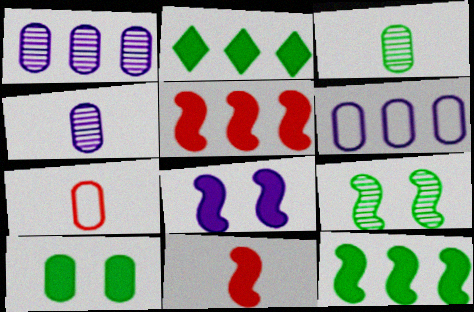[[1, 7, 10], 
[8, 11, 12]]